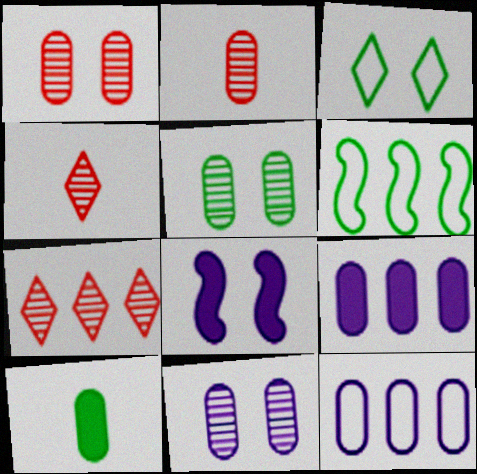[[1, 3, 8], 
[1, 5, 11], 
[1, 10, 12], 
[6, 7, 9]]